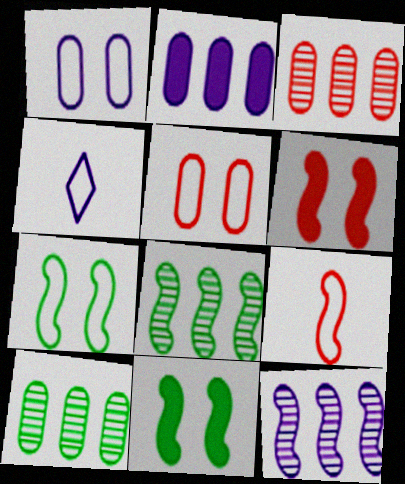[[3, 4, 11], 
[4, 6, 10], 
[9, 11, 12]]